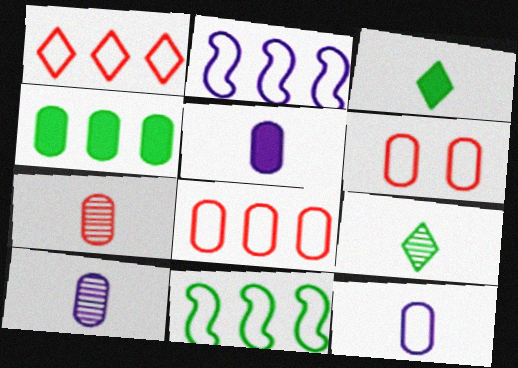[[4, 6, 10], 
[5, 10, 12]]